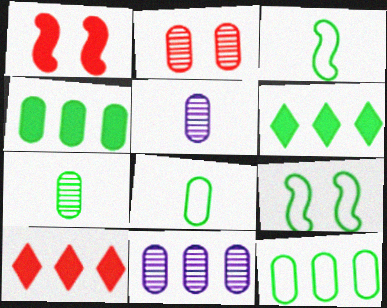[[2, 7, 11], 
[5, 9, 10], 
[6, 7, 9]]